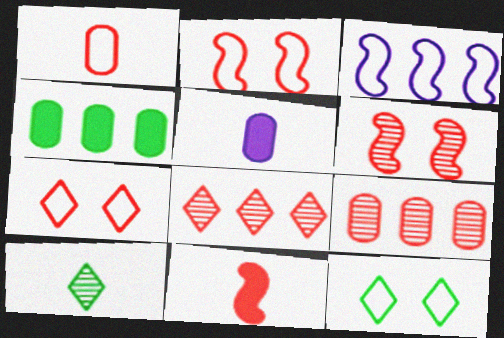[[1, 3, 12], 
[3, 4, 8], 
[7, 9, 11]]